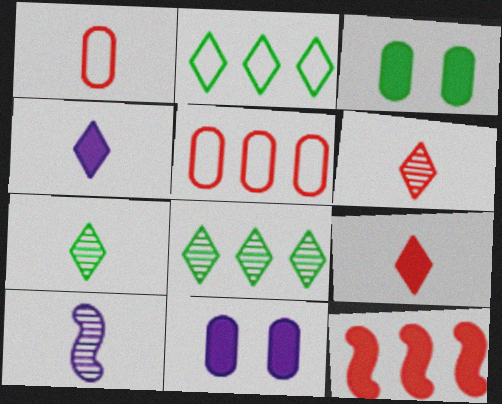[[3, 4, 12]]